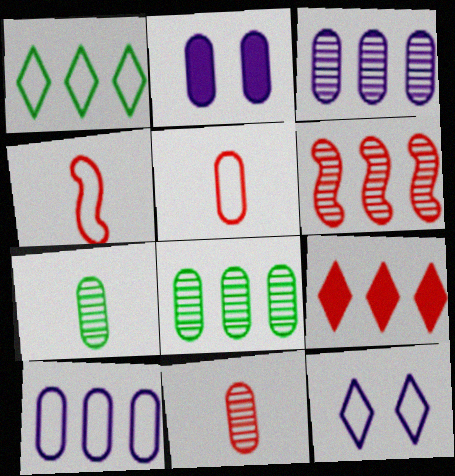[[2, 5, 8]]